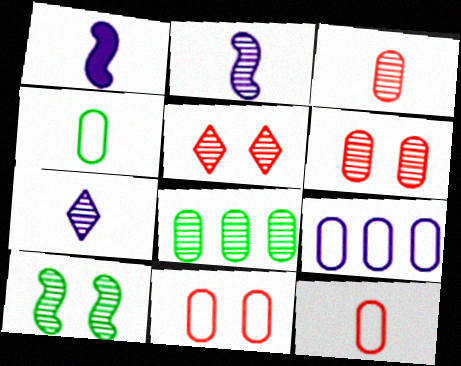[[2, 5, 8], 
[4, 9, 11]]